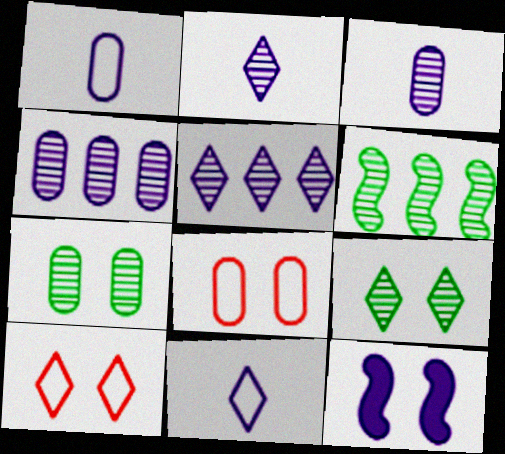[[1, 5, 12], 
[4, 11, 12], 
[7, 10, 12], 
[8, 9, 12]]